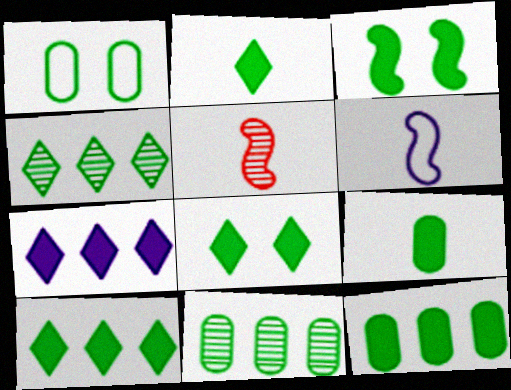[[1, 5, 7], 
[1, 9, 11], 
[2, 3, 12], 
[2, 8, 10], 
[3, 9, 10]]